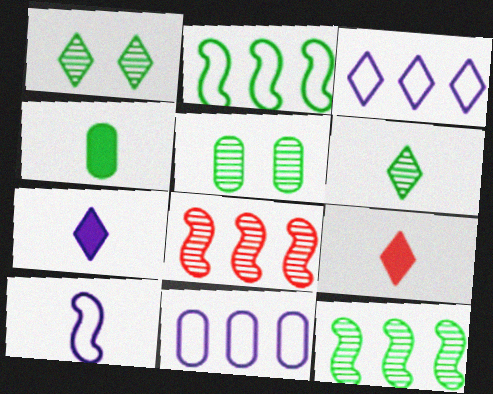[[1, 2, 4], 
[1, 3, 9], 
[5, 6, 12]]